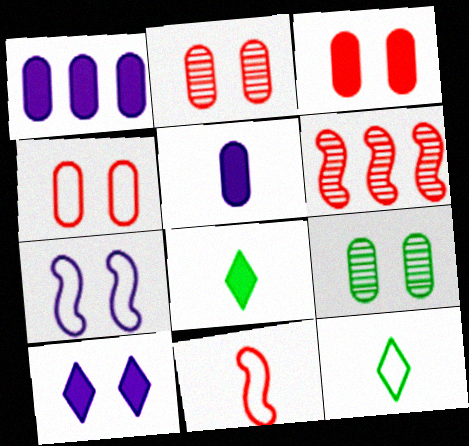[[2, 3, 4]]